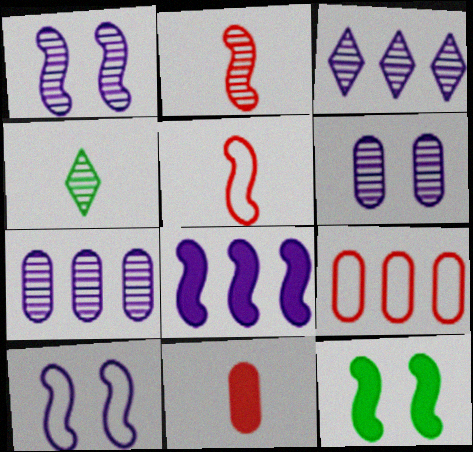[]